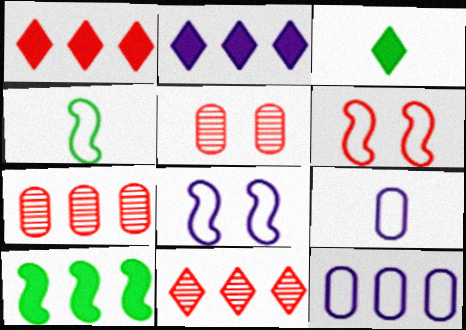[[2, 4, 5], 
[3, 7, 8], 
[10, 11, 12]]